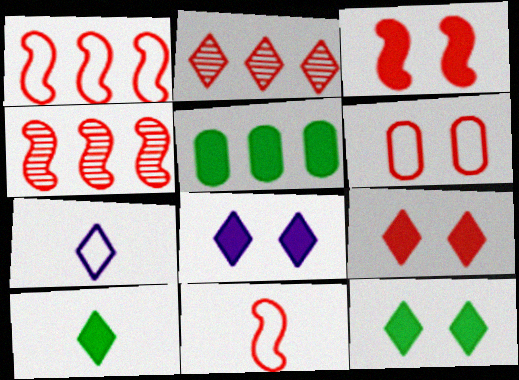[[2, 7, 12], 
[3, 4, 11], 
[8, 9, 12]]